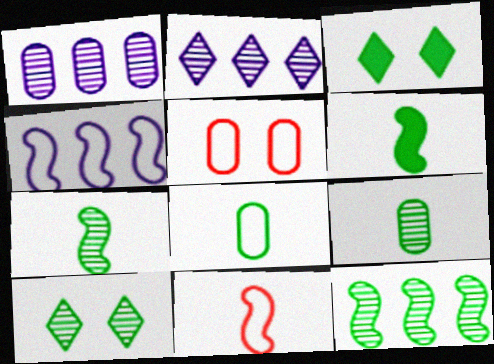[[1, 3, 11], 
[2, 5, 6], 
[3, 8, 12], 
[9, 10, 12]]